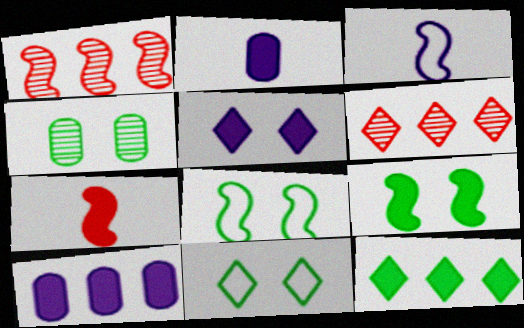[[1, 2, 11], 
[1, 3, 9], 
[2, 6, 8], 
[4, 9, 11]]